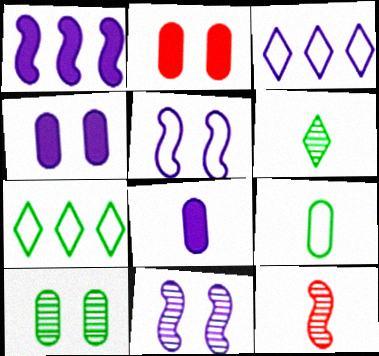[[3, 8, 11], 
[4, 7, 12]]